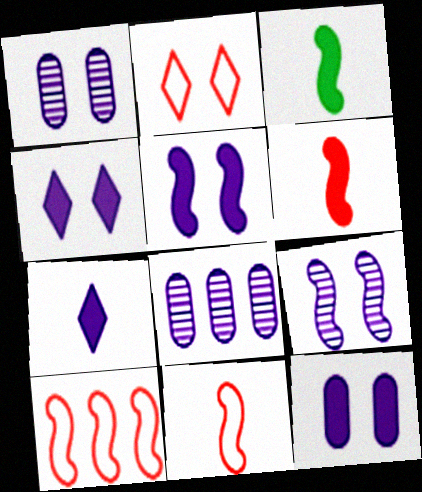[[2, 3, 8], 
[3, 9, 10], 
[4, 5, 12]]